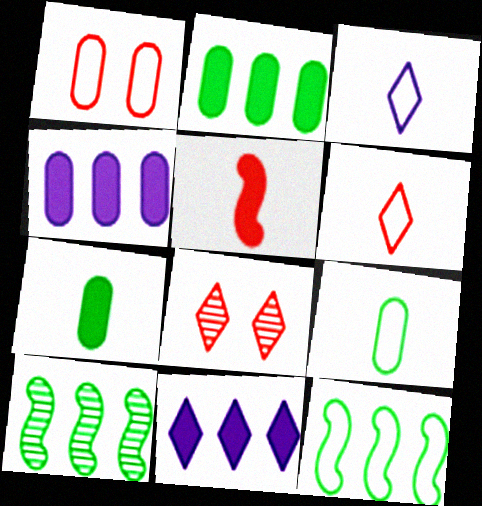[[1, 3, 12]]